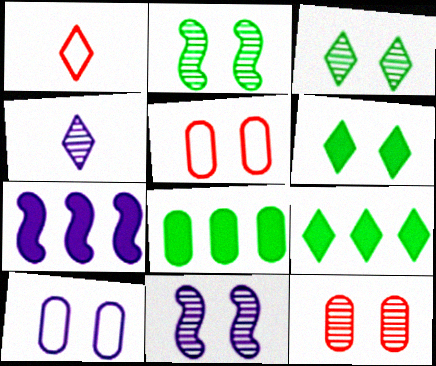[[1, 8, 11], 
[3, 11, 12], 
[4, 7, 10], 
[5, 6, 11]]